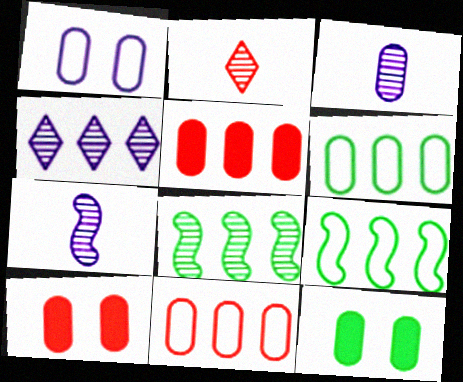[[3, 6, 10], 
[3, 11, 12], 
[4, 5, 9]]